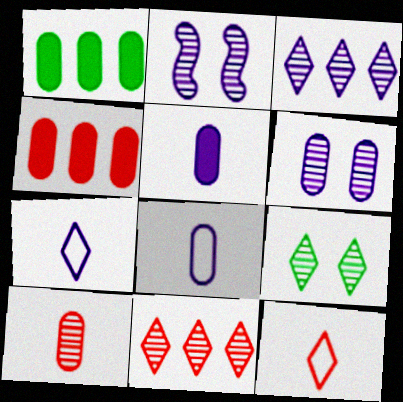[[1, 2, 12]]